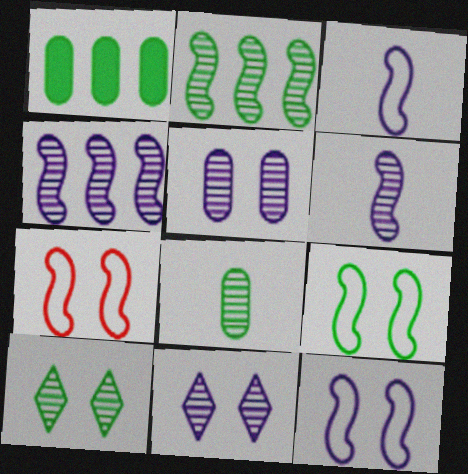[[2, 8, 10], 
[7, 9, 12]]